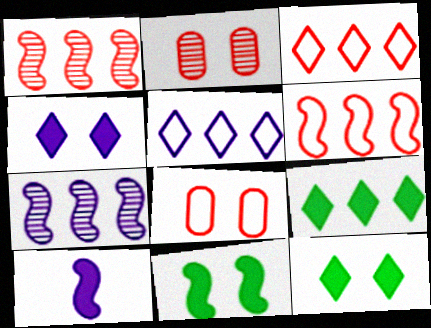[]